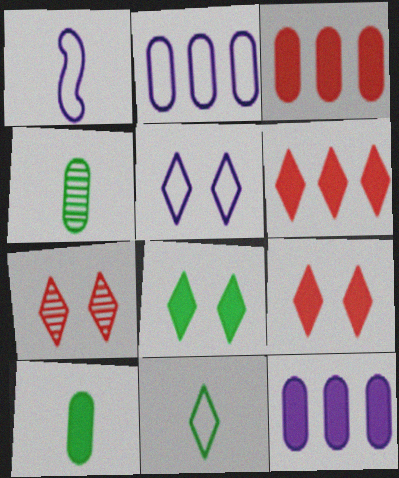[[1, 2, 5], 
[5, 7, 8]]